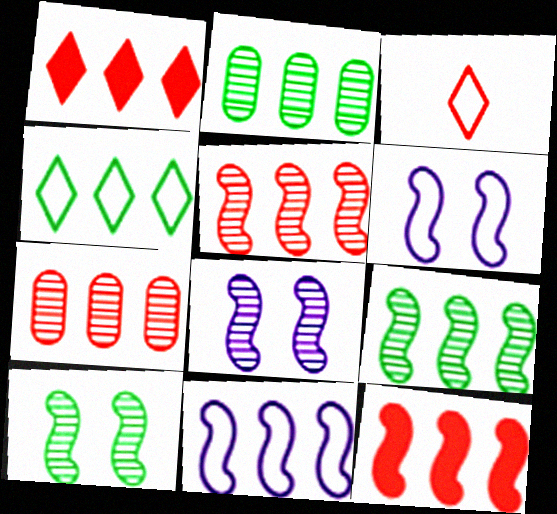[[1, 2, 11], 
[9, 11, 12]]